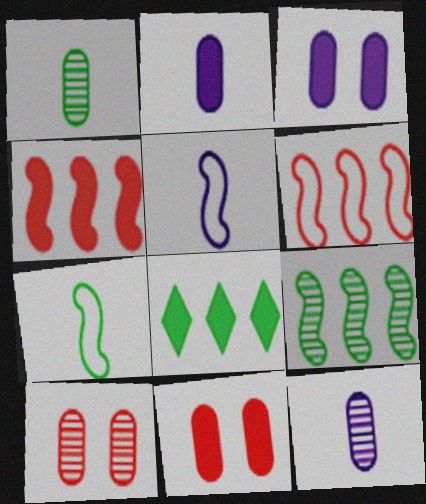[[5, 8, 10]]